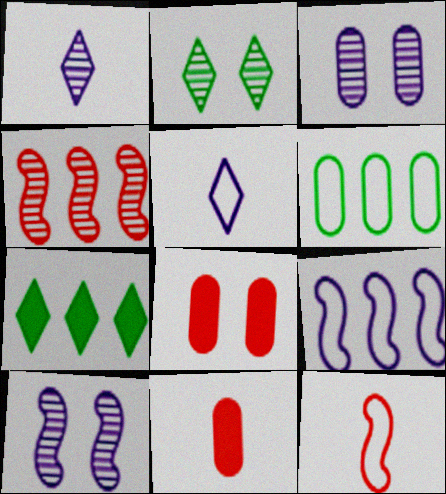[[2, 9, 11], 
[3, 6, 11], 
[3, 7, 12]]